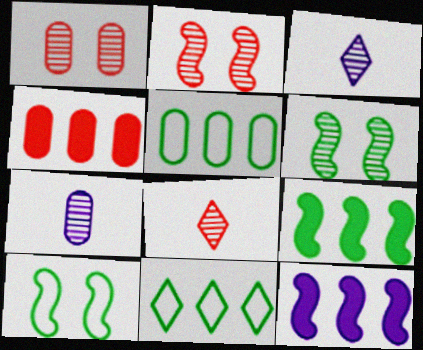[[3, 4, 10]]